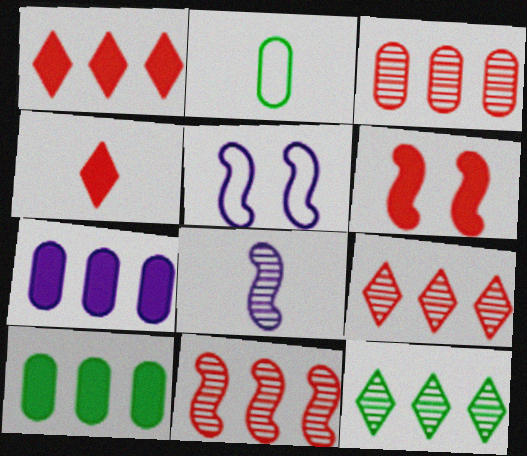[[2, 4, 8], 
[3, 9, 11]]